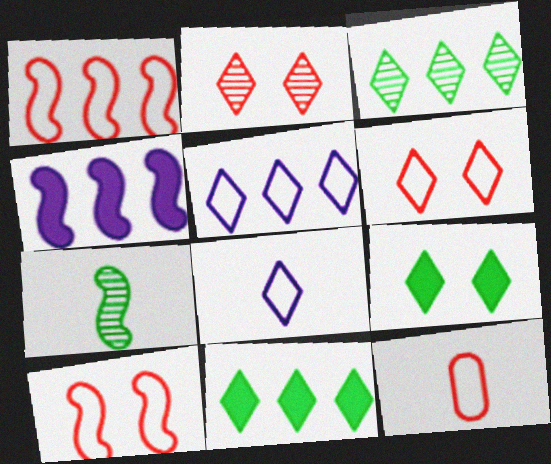[[1, 6, 12], 
[2, 8, 11], 
[4, 7, 10]]